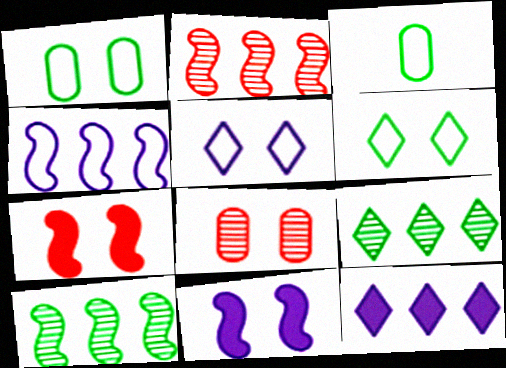[[6, 8, 11]]